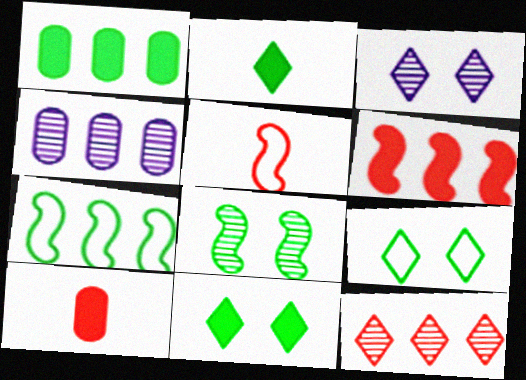[[1, 3, 5], 
[3, 7, 10], 
[4, 5, 11]]